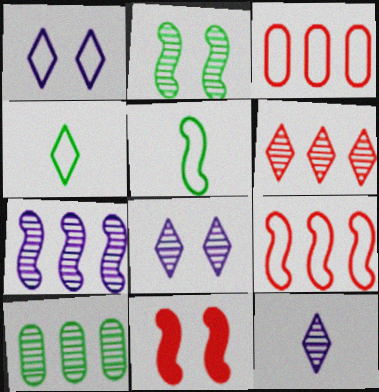[[1, 3, 5], 
[5, 7, 11], 
[6, 7, 10]]